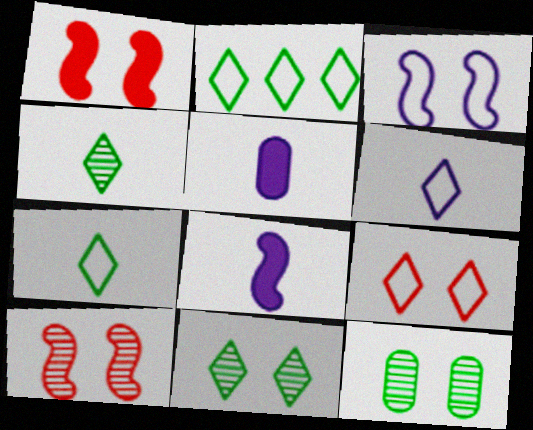[[2, 5, 10], 
[2, 6, 9]]